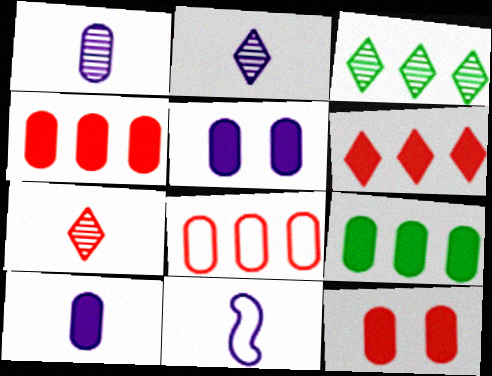[[2, 10, 11], 
[3, 11, 12], 
[9, 10, 12]]